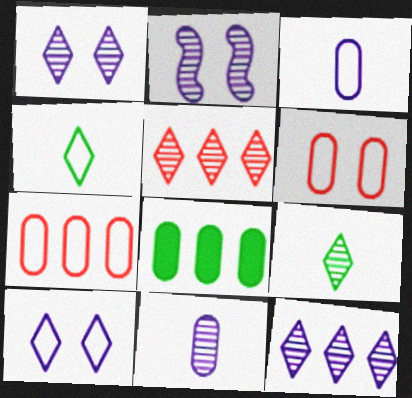[[1, 5, 9], 
[2, 11, 12], 
[6, 8, 11]]